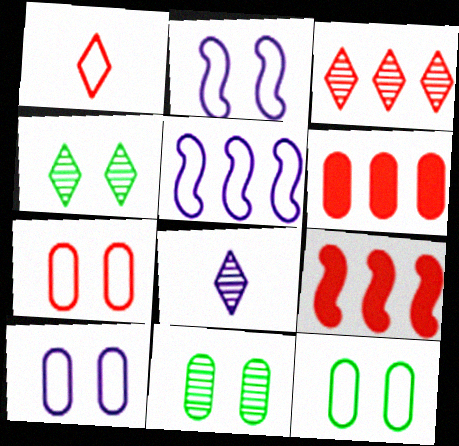[[1, 5, 12], 
[3, 4, 8], 
[7, 10, 12], 
[8, 9, 12]]